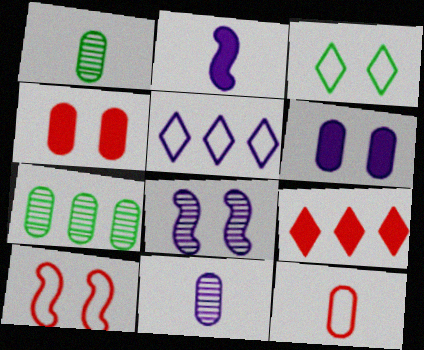[[3, 4, 8], 
[6, 7, 12]]